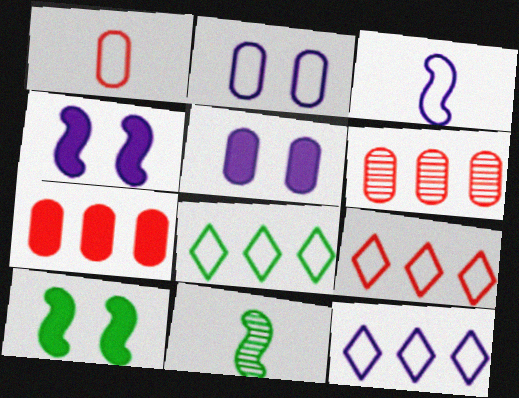[[2, 3, 12], 
[5, 9, 11], 
[8, 9, 12]]